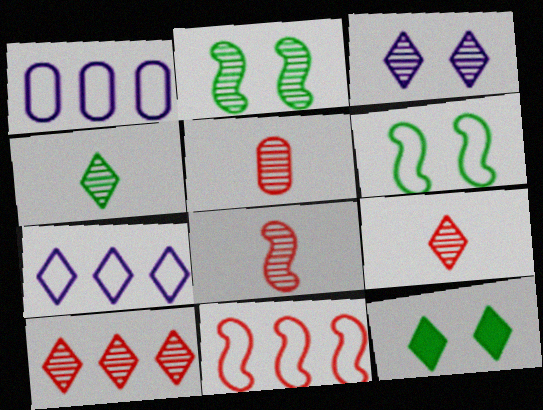[[1, 8, 12], 
[3, 4, 10], 
[5, 8, 9], 
[7, 9, 12]]